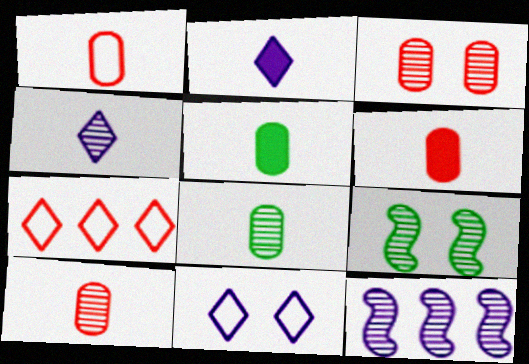[[1, 6, 10]]